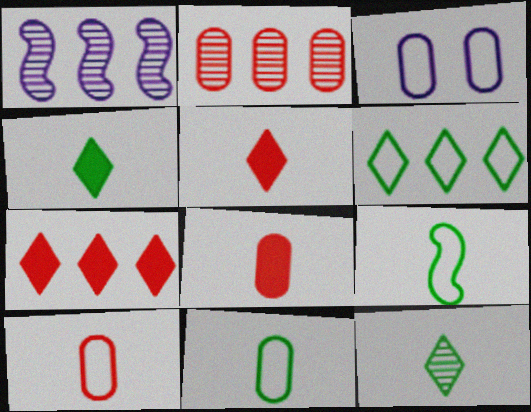[]